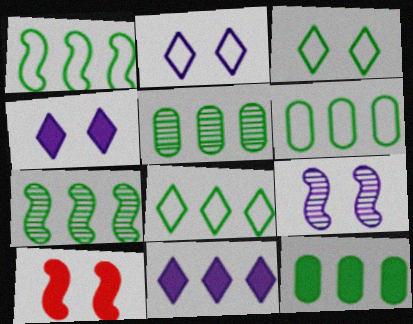[[1, 6, 8], 
[5, 6, 12], 
[7, 8, 12]]